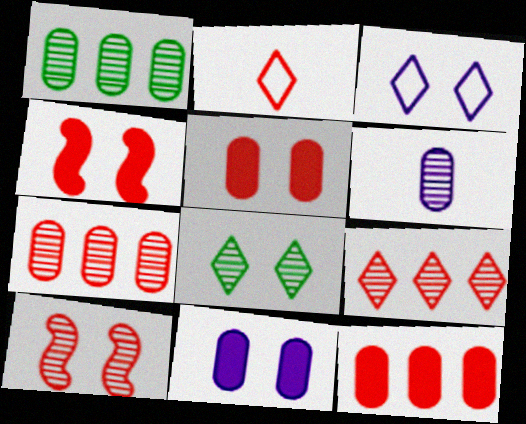[[2, 4, 7], 
[2, 10, 12]]